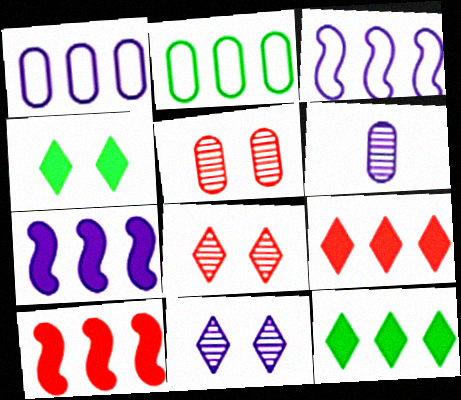[]